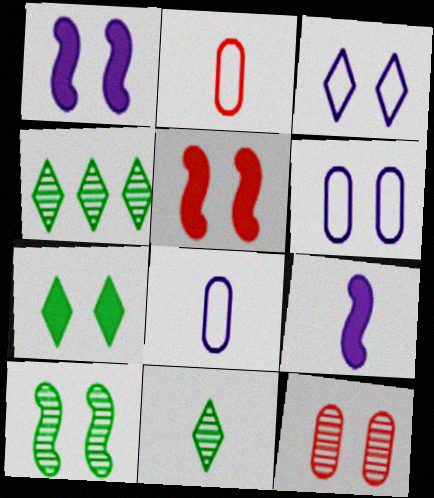[[1, 2, 4], 
[2, 9, 11], 
[4, 5, 8]]